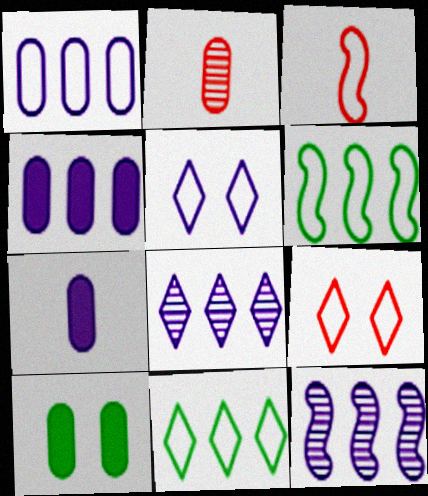[[1, 2, 10], 
[3, 8, 10], 
[5, 7, 12]]